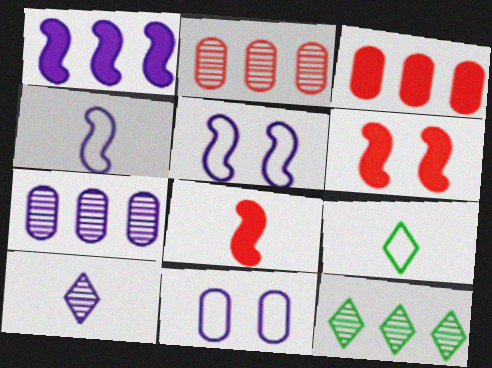[[1, 10, 11], 
[6, 7, 9], 
[8, 11, 12]]